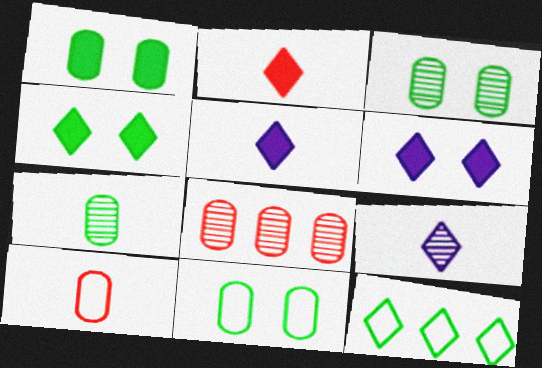[[1, 3, 11]]